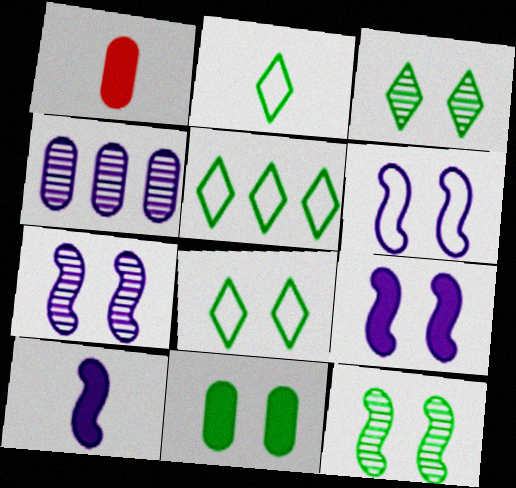[[1, 5, 7], 
[2, 5, 8], 
[6, 7, 9], 
[8, 11, 12]]